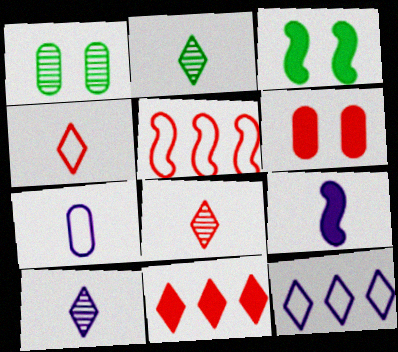[[2, 8, 10], 
[5, 6, 8], 
[7, 9, 10]]